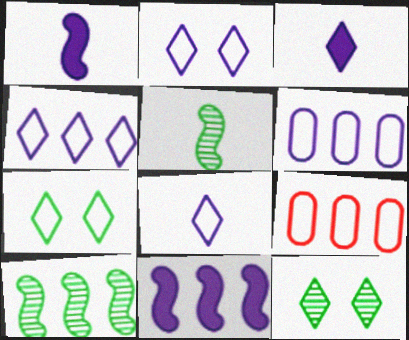[[1, 9, 12], 
[2, 4, 8]]